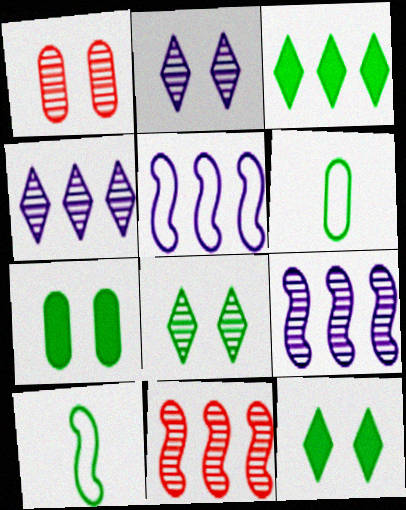[]